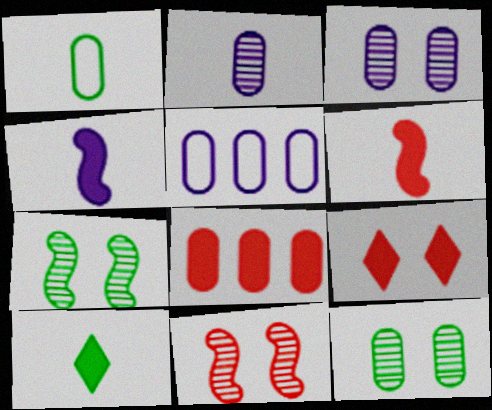[[1, 3, 8], 
[5, 10, 11], 
[6, 8, 9]]